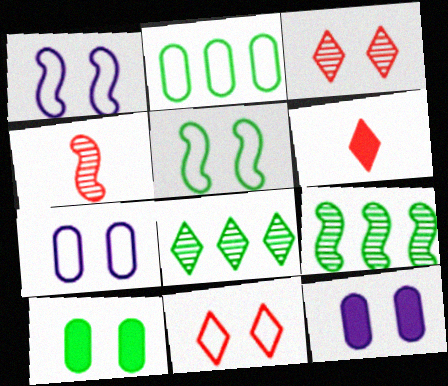[[1, 3, 10], 
[3, 5, 12], 
[5, 7, 11], 
[6, 7, 9]]